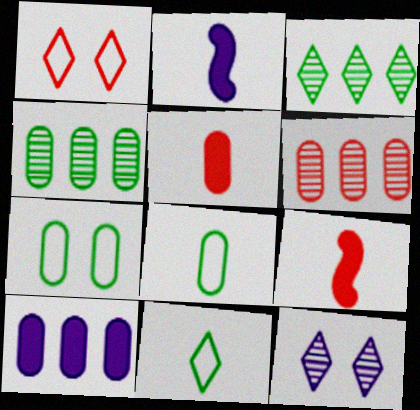[[1, 2, 4], 
[1, 6, 9]]